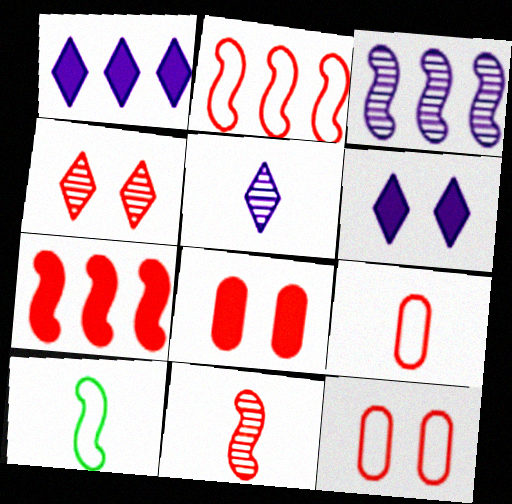[[4, 7, 9]]